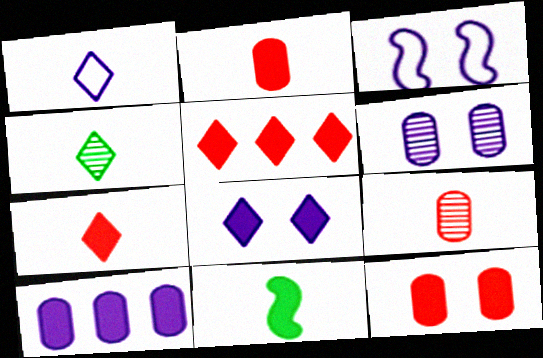[[1, 4, 7], 
[1, 9, 11], 
[3, 6, 8]]